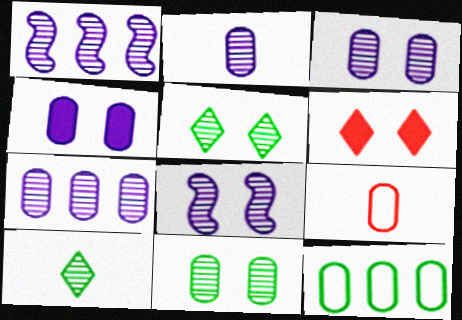[[2, 3, 7]]